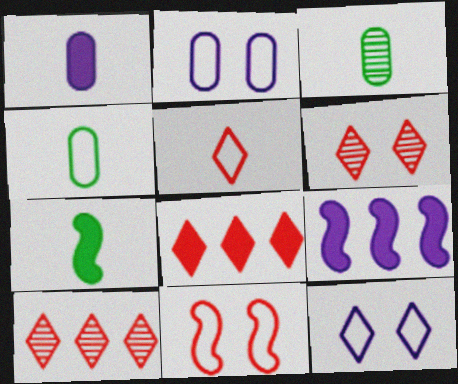[[2, 7, 10], 
[4, 6, 9], 
[5, 6, 8]]